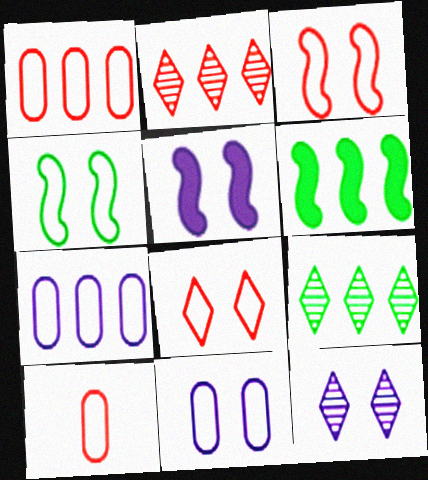[[2, 6, 7], 
[4, 8, 11], 
[5, 9, 10], 
[5, 11, 12], 
[6, 10, 12]]